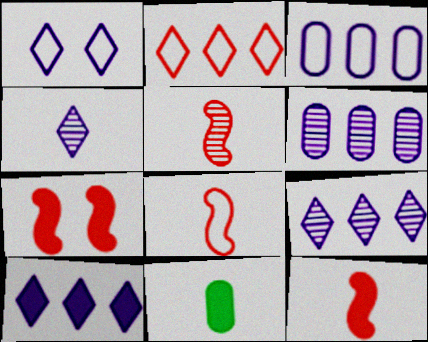[[1, 4, 10], 
[4, 8, 11], 
[5, 8, 12], 
[7, 10, 11]]